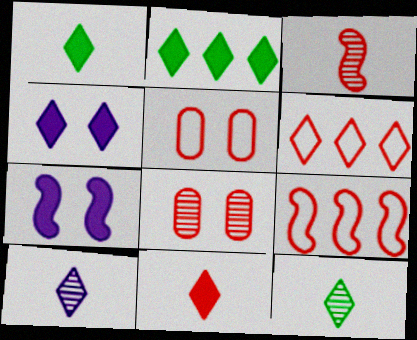[[2, 4, 11], 
[4, 6, 12], 
[8, 9, 11]]